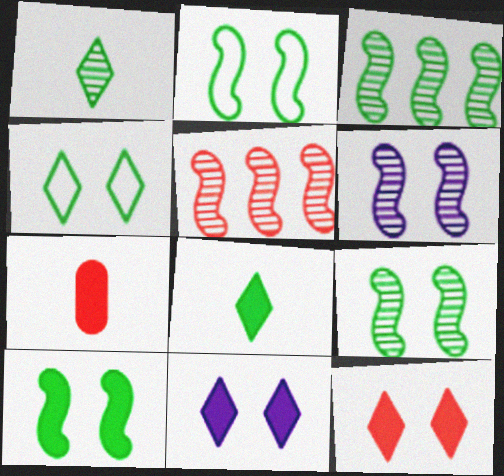[[2, 9, 10]]